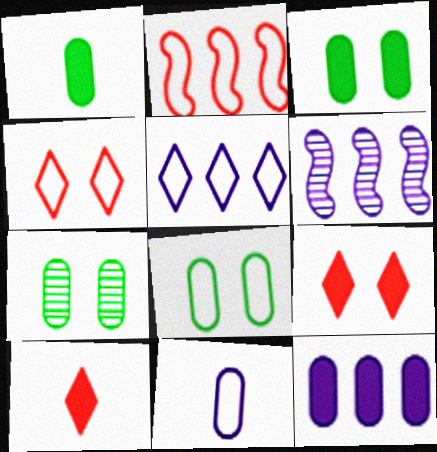[[1, 4, 6], 
[3, 7, 8], 
[5, 6, 12], 
[6, 8, 10]]